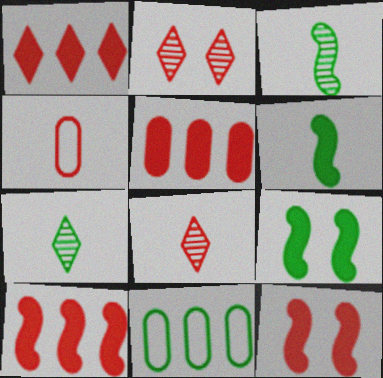[[1, 5, 10], 
[2, 4, 10], 
[7, 9, 11]]